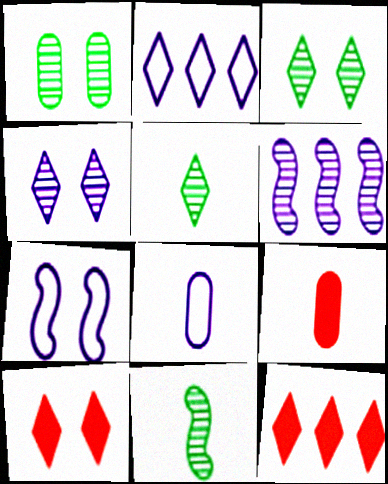[[1, 7, 10], 
[2, 5, 10], 
[2, 7, 8]]